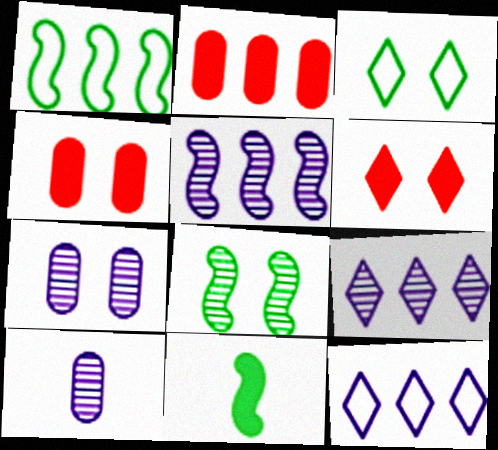[[1, 2, 9], 
[1, 6, 10], 
[1, 8, 11]]